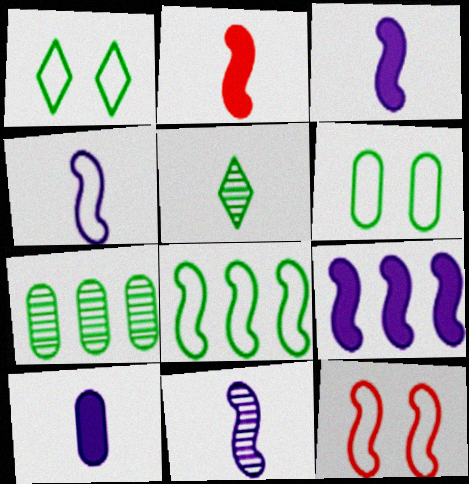[[3, 4, 11], 
[4, 8, 12]]